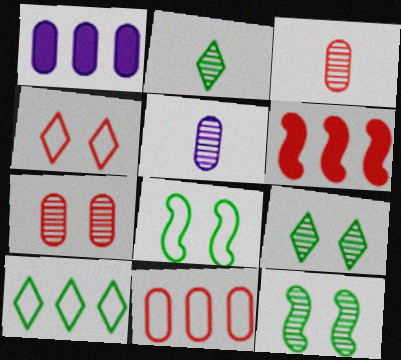[[3, 4, 6]]